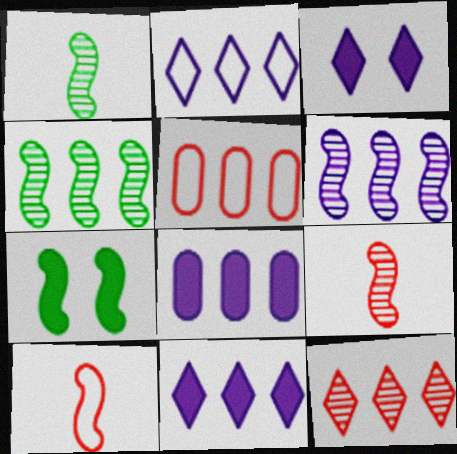[[1, 3, 5], 
[2, 6, 8], 
[4, 5, 11], 
[6, 7, 10]]